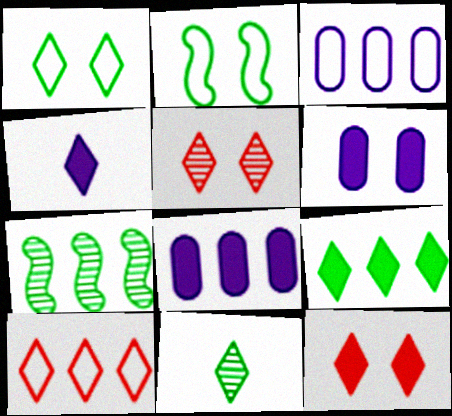[[1, 9, 11], 
[2, 5, 6], 
[4, 9, 12], 
[7, 8, 10]]